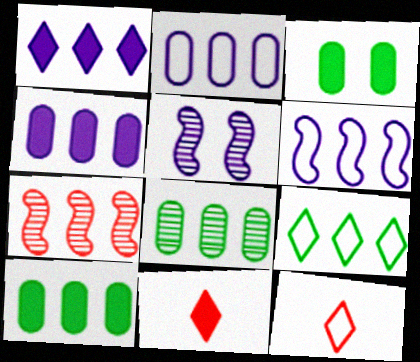[[4, 7, 9], 
[5, 10, 12]]